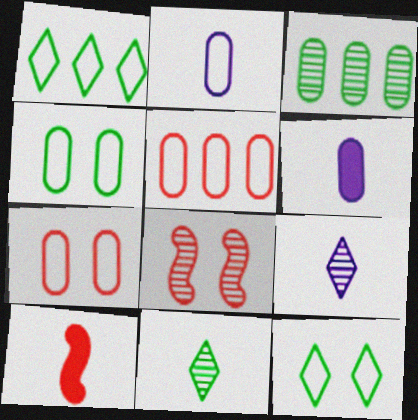[[1, 6, 8], 
[2, 4, 5], 
[2, 10, 11], 
[3, 6, 7], 
[3, 8, 9]]